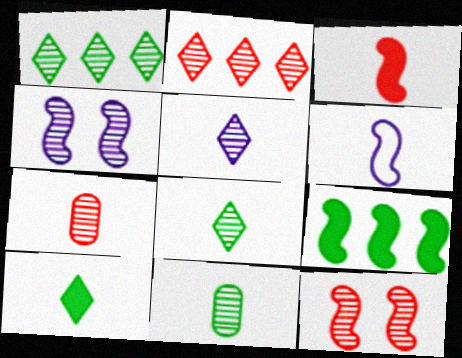[[1, 4, 7], 
[2, 4, 11], 
[2, 7, 12], 
[6, 7, 10], 
[6, 9, 12]]